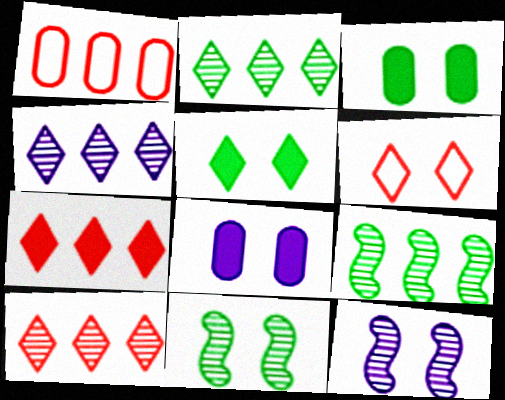[[2, 4, 10], 
[3, 6, 12], 
[6, 8, 11]]